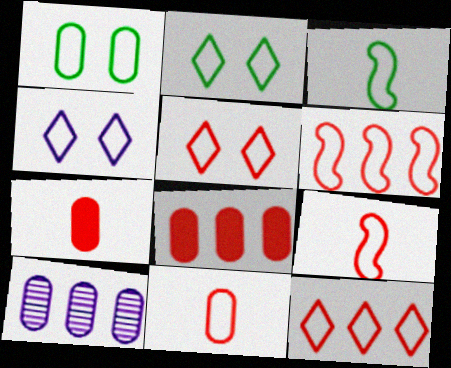[[1, 7, 10], 
[2, 4, 5], 
[5, 6, 11]]